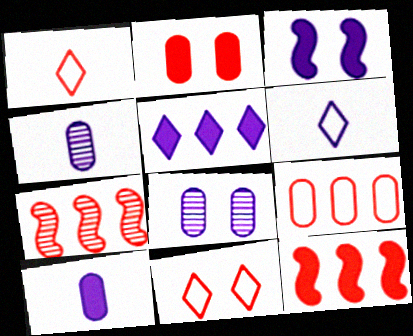[[1, 2, 7], 
[3, 5, 10]]